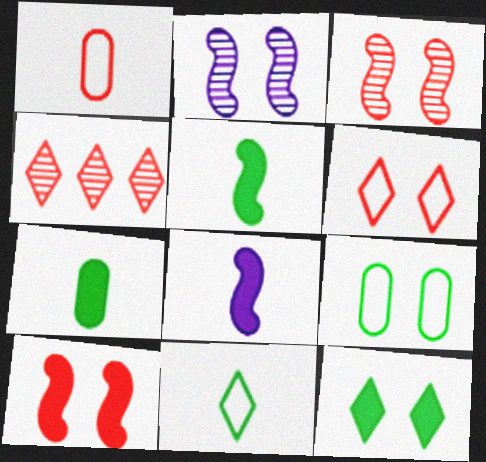[[1, 4, 10], 
[4, 8, 9]]